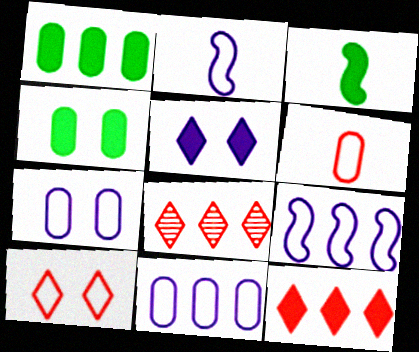[[1, 8, 9], 
[2, 4, 8], 
[3, 7, 8]]